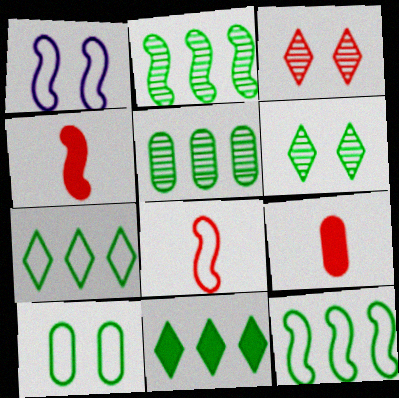[[1, 2, 4], 
[1, 8, 12], 
[5, 11, 12]]